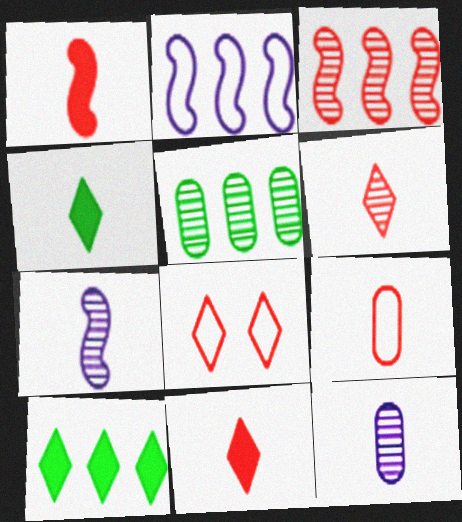[[1, 6, 9], 
[4, 7, 9]]